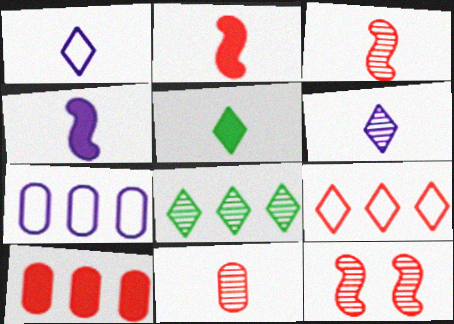[[5, 7, 12]]